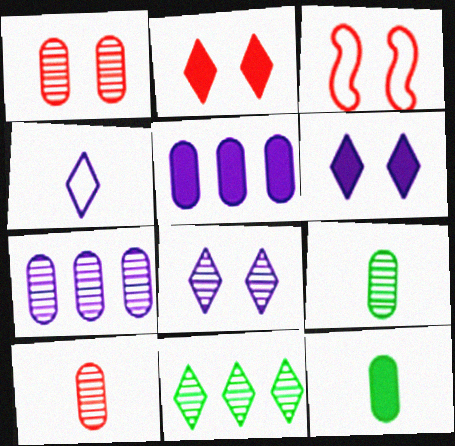[[1, 2, 3], 
[1, 7, 9], 
[2, 4, 11]]